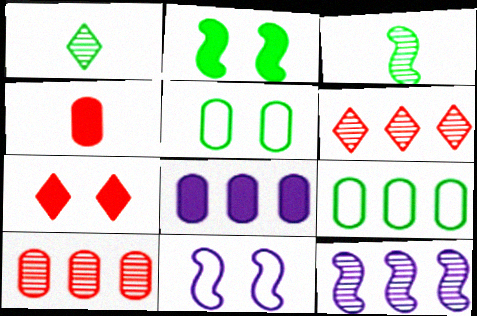[[1, 2, 9], 
[8, 9, 10]]